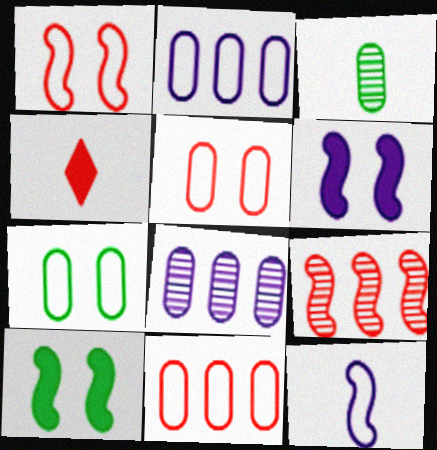[[3, 4, 12], 
[4, 5, 9], 
[9, 10, 12]]